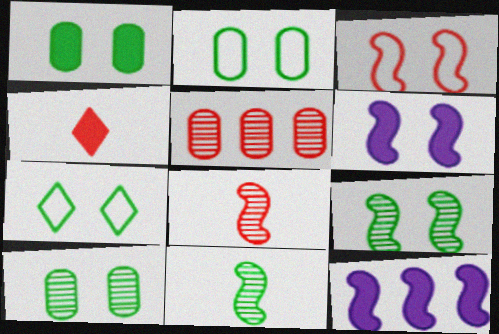[[1, 2, 10], 
[1, 4, 12], 
[1, 7, 9], 
[3, 4, 5], 
[3, 6, 9], 
[3, 11, 12]]